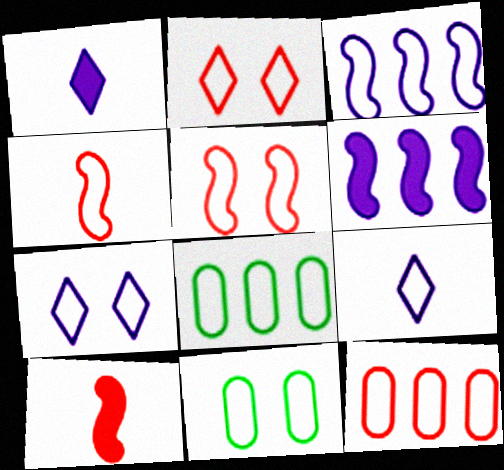[[2, 4, 12], 
[4, 7, 8], 
[5, 7, 11], 
[5, 8, 9]]